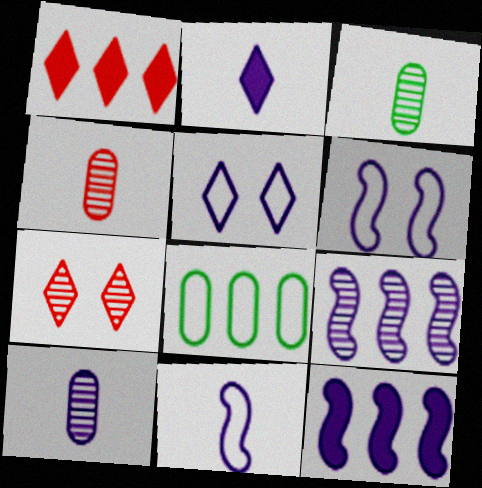[[1, 3, 6], 
[1, 8, 9], 
[2, 10, 11], 
[3, 4, 10], 
[3, 7, 9], 
[5, 10, 12]]